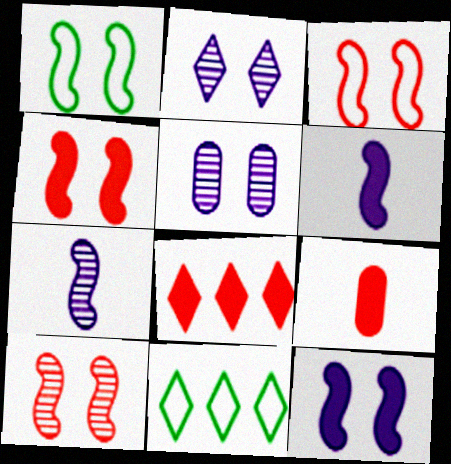[[1, 10, 12], 
[3, 4, 10], 
[4, 8, 9]]